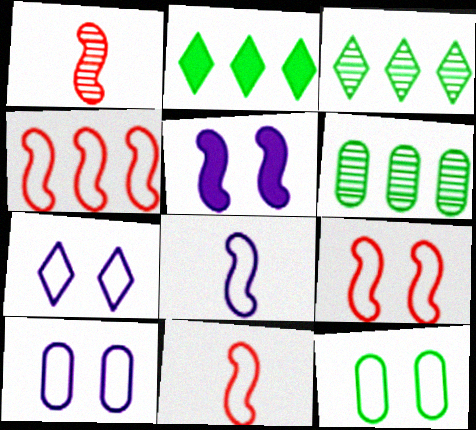[[1, 2, 10], 
[4, 9, 11], 
[7, 9, 12]]